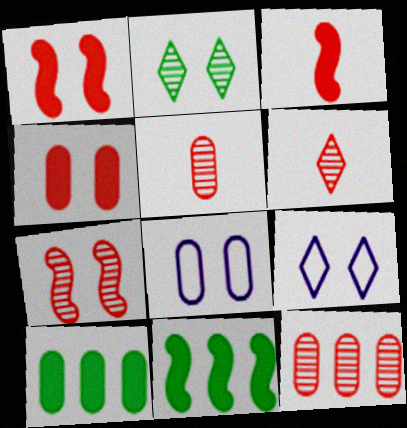[[1, 2, 8], 
[5, 8, 10], 
[5, 9, 11], 
[6, 7, 12], 
[6, 8, 11]]